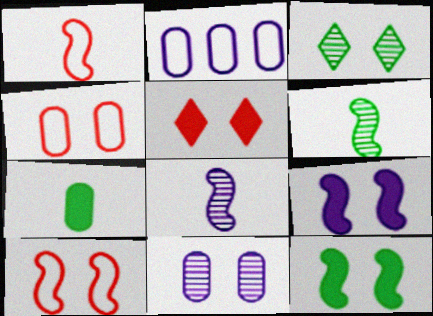[[2, 5, 6], 
[3, 4, 9]]